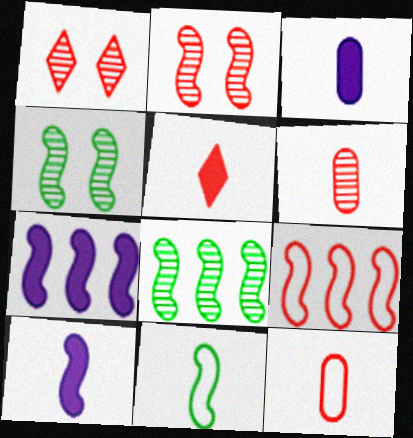[[2, 7, 11], 
[4, 9, 10], 
[7, 8, 9]]